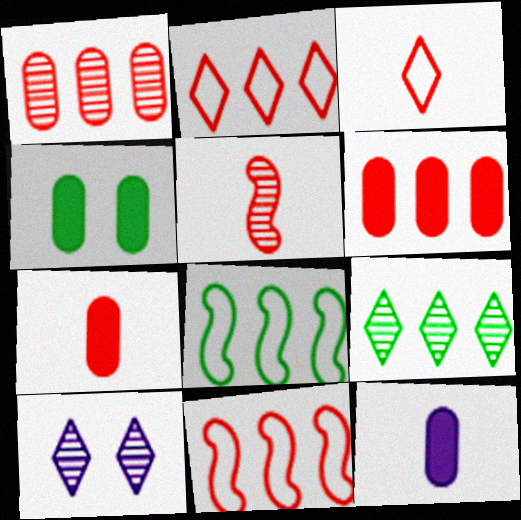[[3, 5, 7], 
[4, 6, 12], 
[7, 8, 10]]